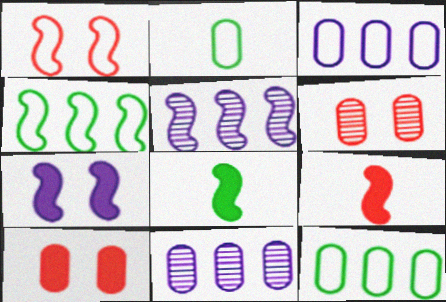[[1, 5, 8], 
[2, 10, 11]]